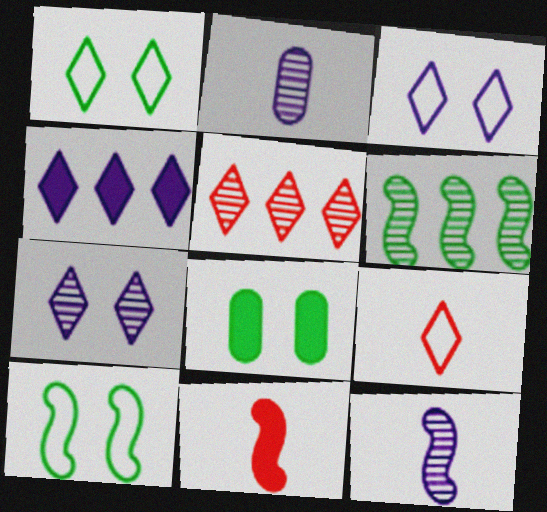[[4, 8, 11]]